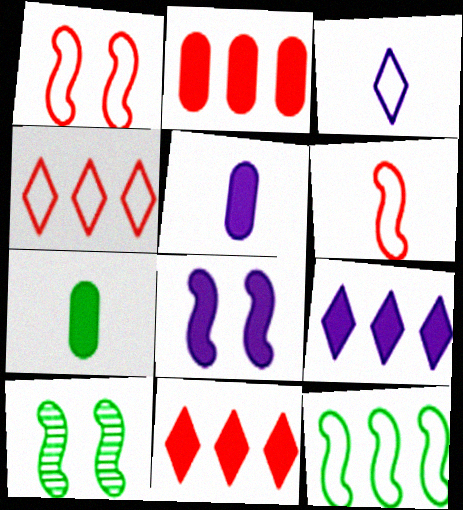[[1, 8, 10], 
[2, 3, 10], 
[4, 5, 10], 
[5, 8, 9], 
[7, 8, 11]]